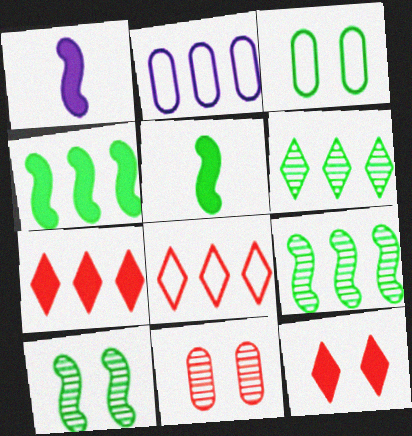[[2, 7, 9], 
[3, 5, 6]]